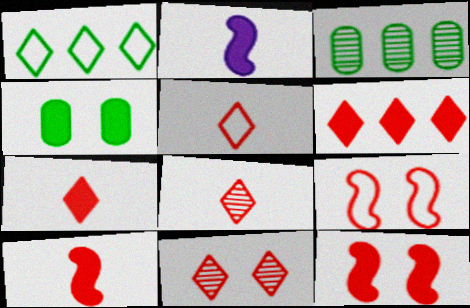[[2, 4, 6], 
[5, 6, 11], 
[5, 7, 8]]